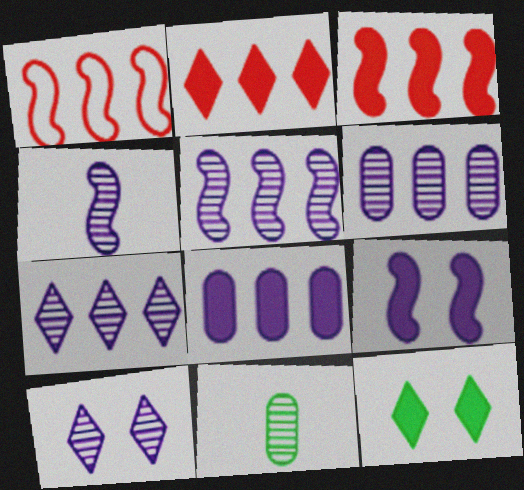[[4, 6, 10], 
[5, 6, 7]]